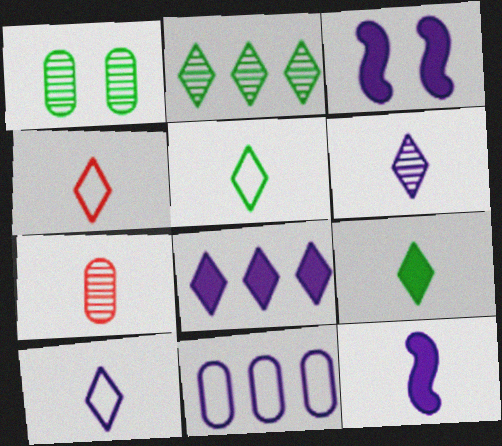[[3, 6, 11], 
[4, 5, 10], 
[4, 6, 9], 
[5, 7, 12]]